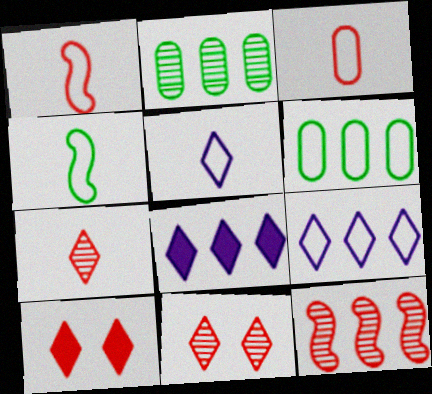[[3, 4, 5], 
[3, 10, 12], 
[6, 8, 12]]